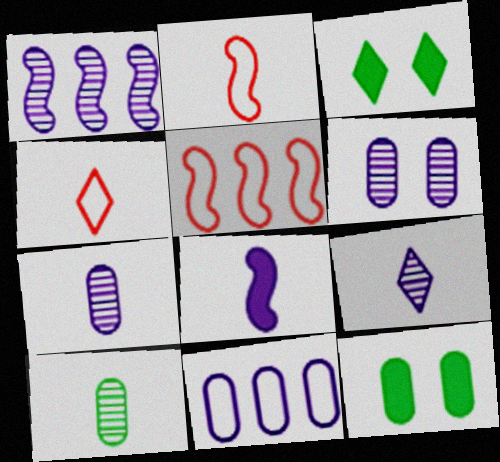[[1, 4, 12], 
[1, 6, 9], 
[3, 5, 7], 
[4, 8, 10], 
[5, 9, 12]]